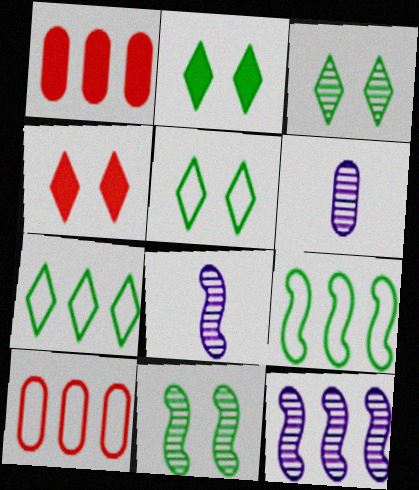[[1, 5, 8], 
[1, 7, 12], 
[2, 3, 5], 
[2, 8, 10], 
[4, 6, 9]]